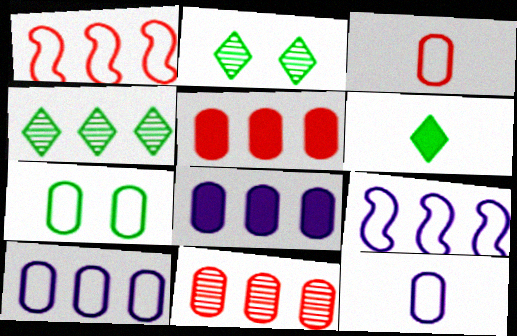[[1, 4, 8], 
[3, 7, 10], 
[4, 5, 9]]